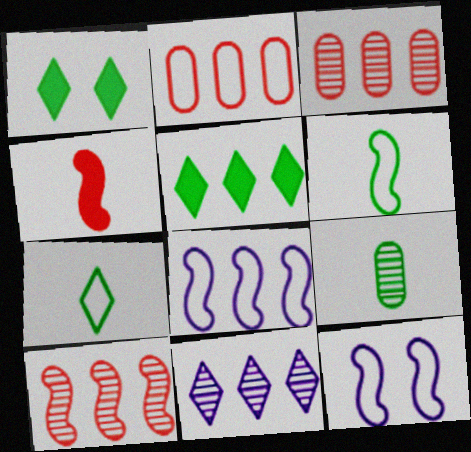[[2, 7, 12], 
[3, 5, 8]]